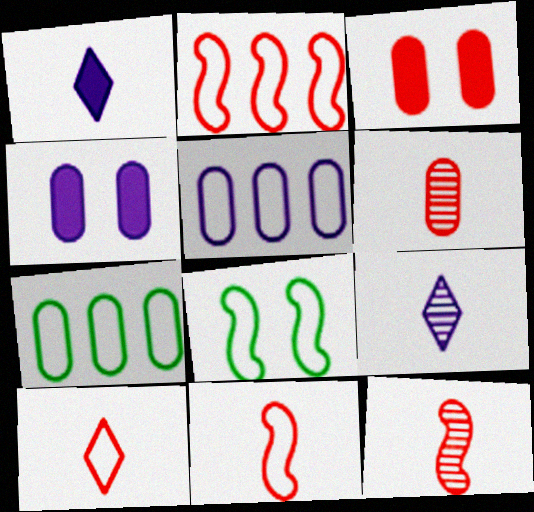[[4, 6, 7], 
[5, 8, 10]]